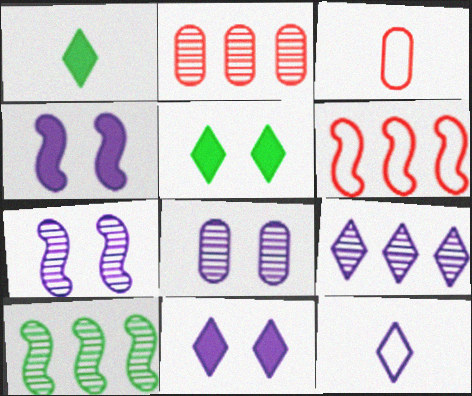[[1, 6, 8], 
[2, 9, 10], 
[3, 10, 11], 
[9, 11, 12]]